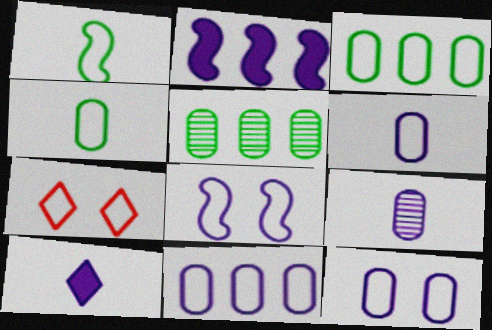[[1, 7, 11], 
[6, 11, 12]]